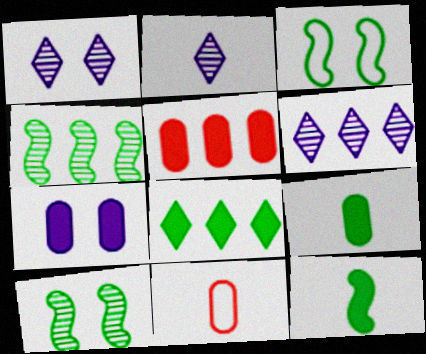[[1, 2, 6], 
[2, 3, 5], 
[2, 11, 12], 
[3, 4, 12], 
[5, 7, 9]]